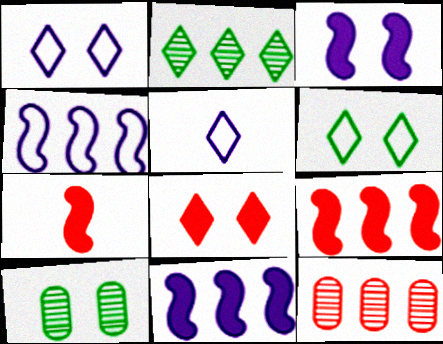[[2, 5, 8], 
[5, 9, 10]]